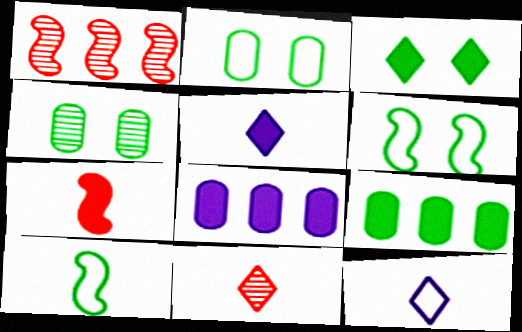[[1, 2, 5], 
[3, 4, 6], 
[3, 7, 8], 
[6, 8, 11]]